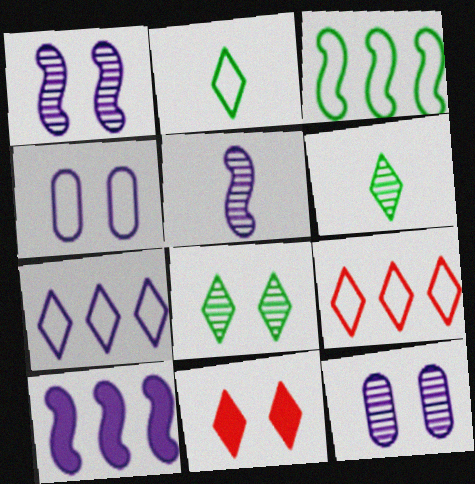[[6, 7, 11]]